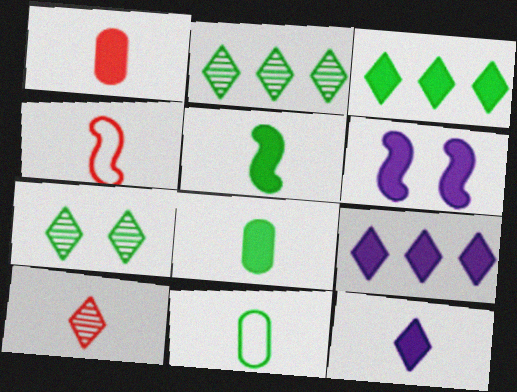[[1, 3, 6], 
[1, 4, 10], 
[1, 5, 12]]